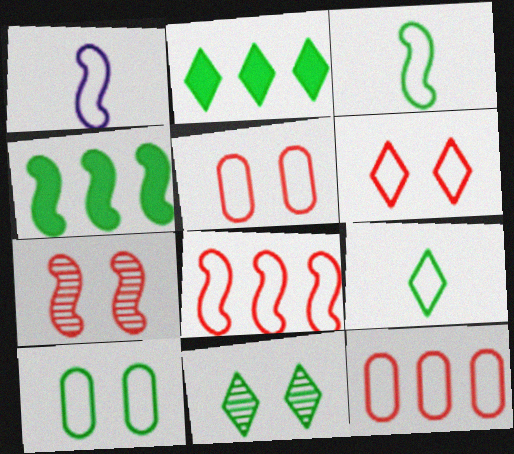[[1, 4, 7], 
[2, 9, 11]]